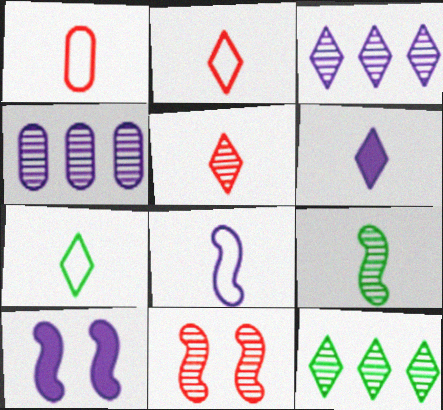[[1, 6, 9], 
[1, 7, 8], 
[1, 10, 12], 
[5, 6, 7]]